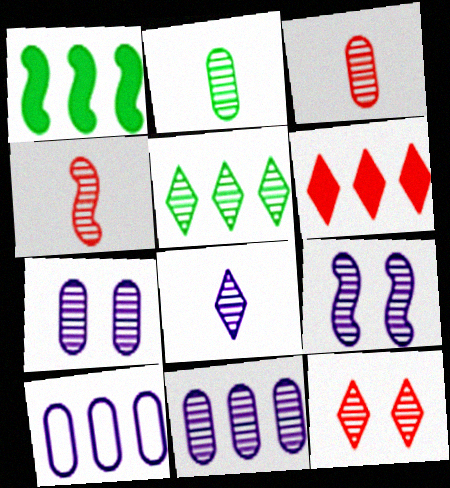[[2, 4, 8], 
[3, 5, 9], 
[4, 5, 7], 
[5, 8, 12], 
[8, 9, 11]]